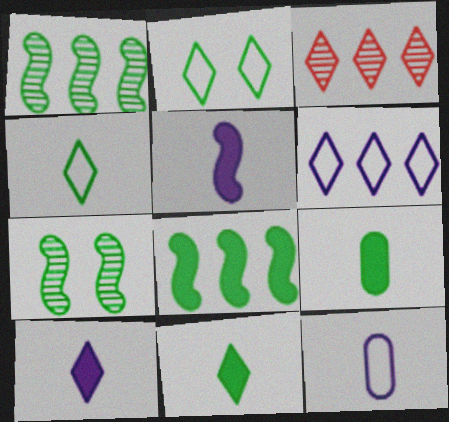[[1, 2, 9], 
[2, 3, 10]]